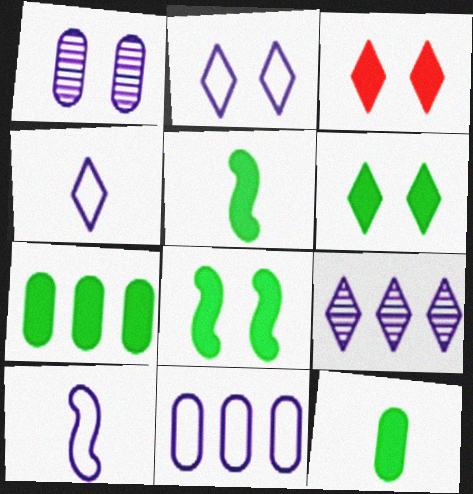[[2, 10, 11], 
[5, 6, 7]]